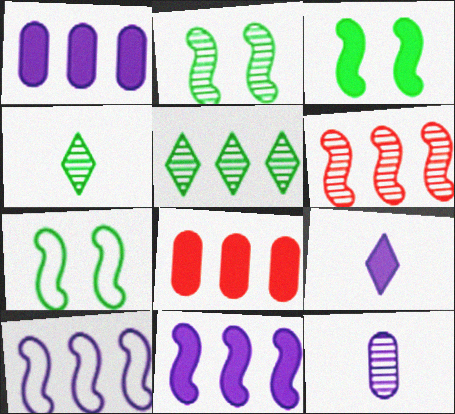[[2, 3, 7], 
[3, 8, 9], 
[5, 8, 10]]